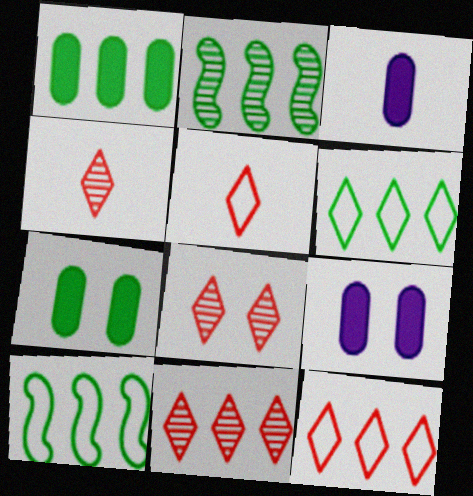[[1, 2, 6], 
[2, 5, 9], 
[3, 8, 10], 
[4, 8, 11], 
[4, 9, 10]]